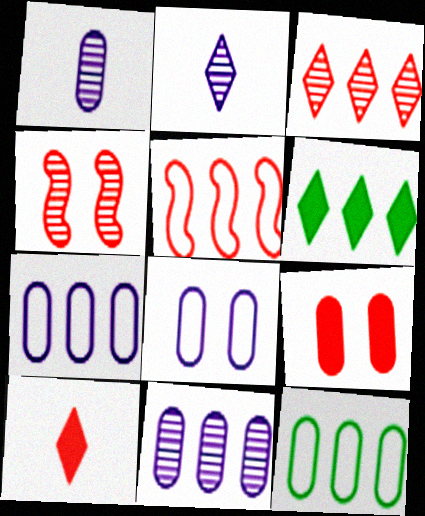[[1, 9, 12], 
[5, 6, 11]]